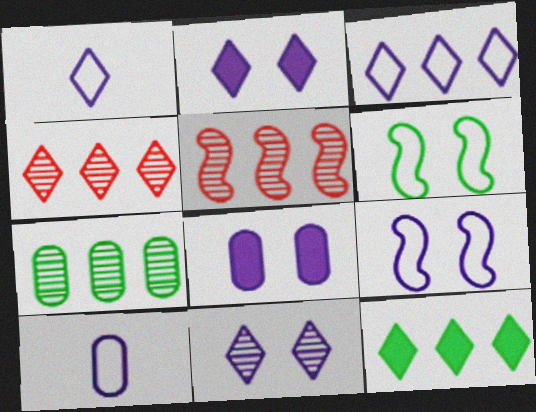[[3, 4, 12], 
[3, 9, 10], 
[8, 9, 11]]